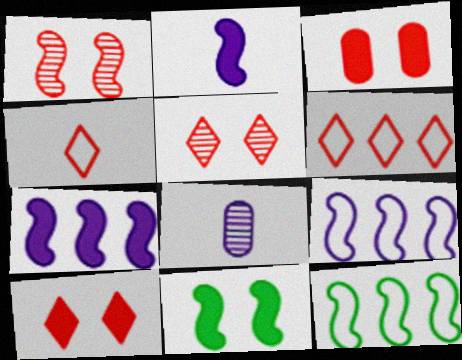[[1, 2, 12], 
[6, 8, 11], 
[8, 10, 12]]